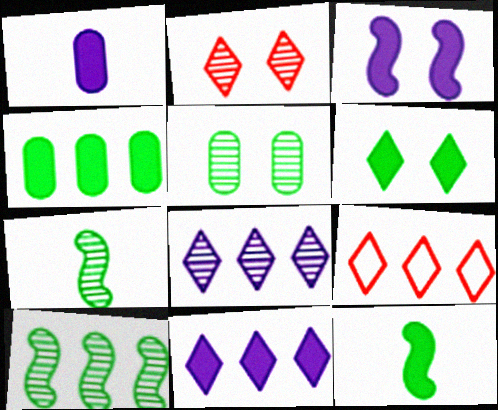[[1, 3, 11], 
[4, 6, 12]]